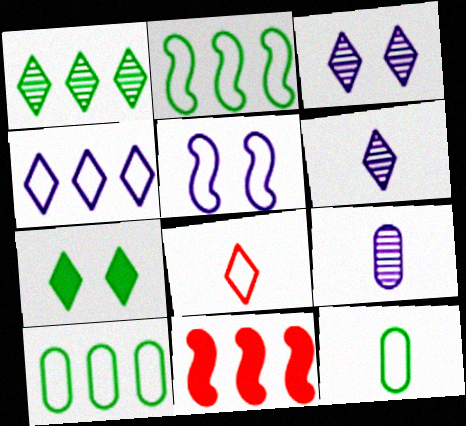[[3, 11, 12], 
[5, 8, 10]]